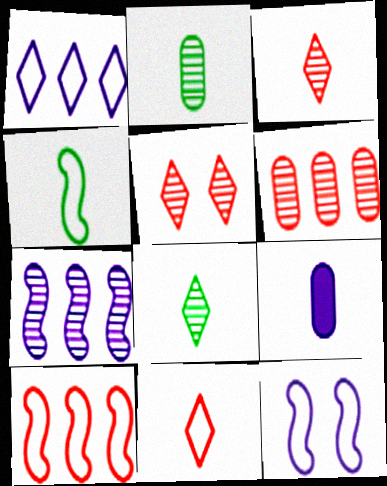[[2, 5, 7], 
[3, 4, 9], 
[4, 10, 12]]